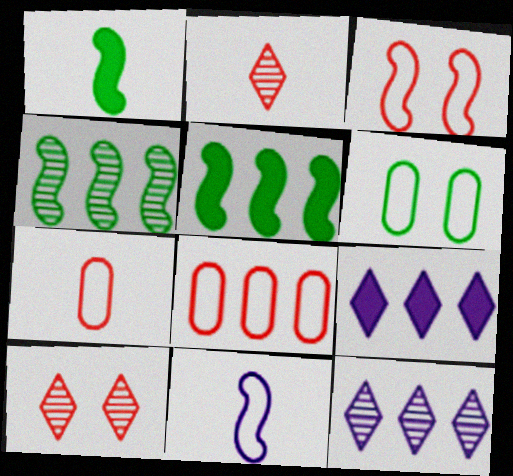[[4, 8, 9], 
[5, 8, 12]]